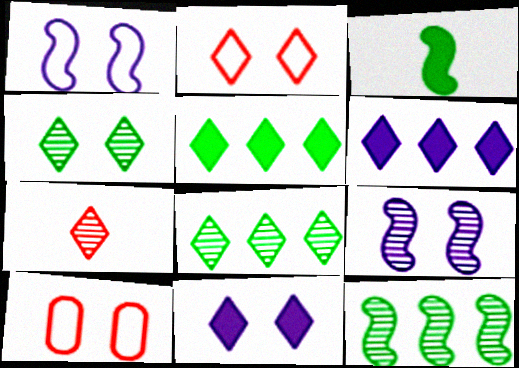[[2, 4, 11]]